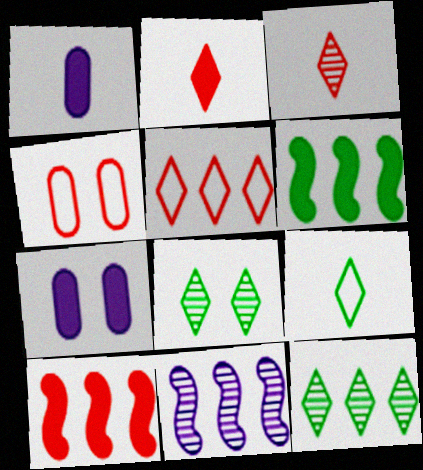[[2, 6, 7], 
[3, 4, 10]]